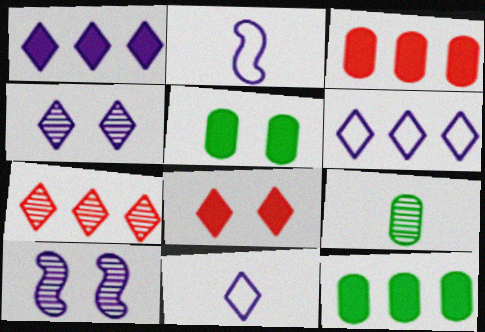[[1, 4, 11], 
[2, 5, 7], 
[7, 9, 10]]